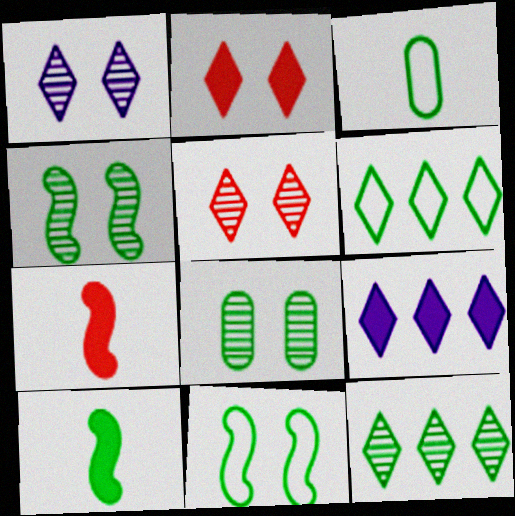[[3, 6, 11], 
[6, 8, 10]]